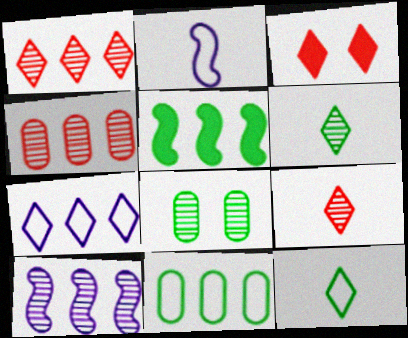[[3, 6, 7], 
[4, 5, 7], 
[5, 8, 12], 
[8, 9, 10]]